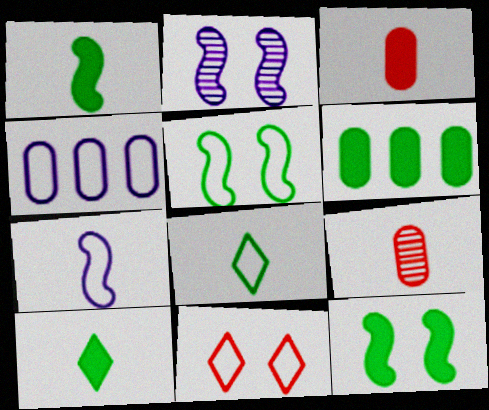[[6, 10, 12], 
[7, 9, 10]]